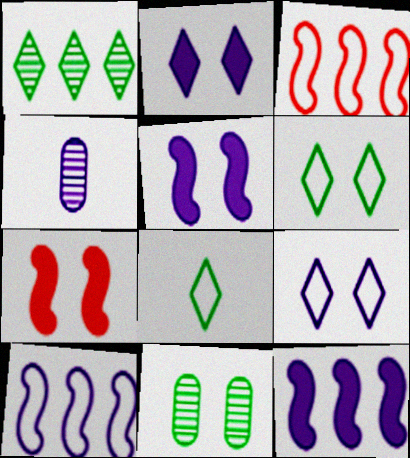[[2, 4, 10], 
[4, 9, 12], 
[7, 9, 11]]